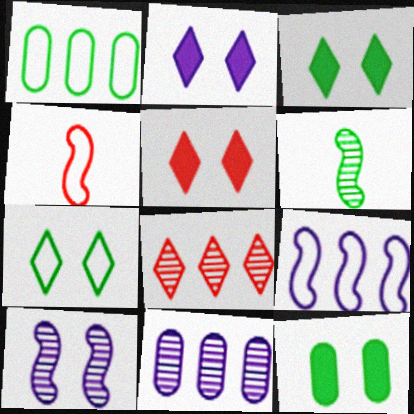[[1, 3, 6], 
[2, 3, 5], 
[3, 4, 11]]